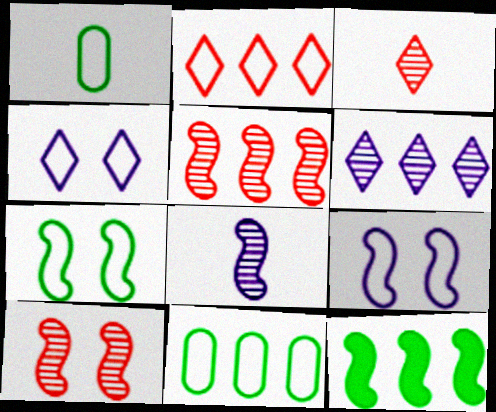[[1, 2, 9]]